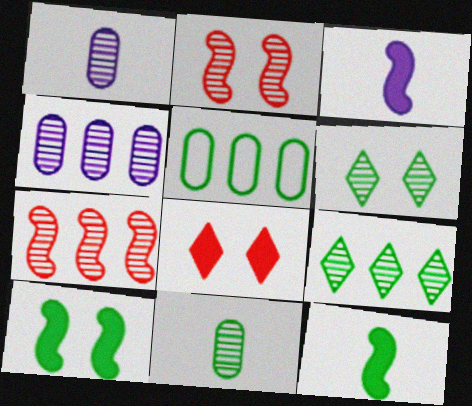[[1, 2, 9], 
[1, 6, 7], 
[4, 7, 9], 
[5, 6, 12]]